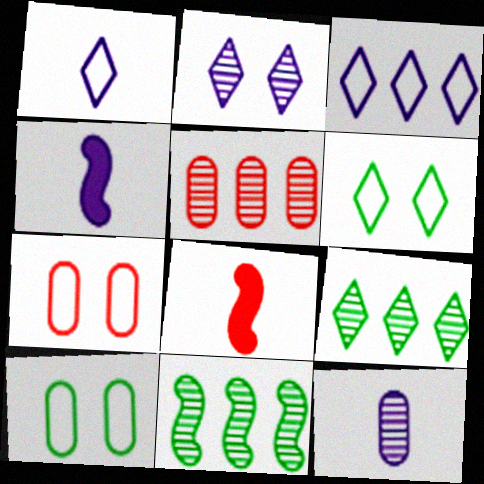[[1, 4, 12], 
[4, 5, 6], 
[4, 7, 9]]